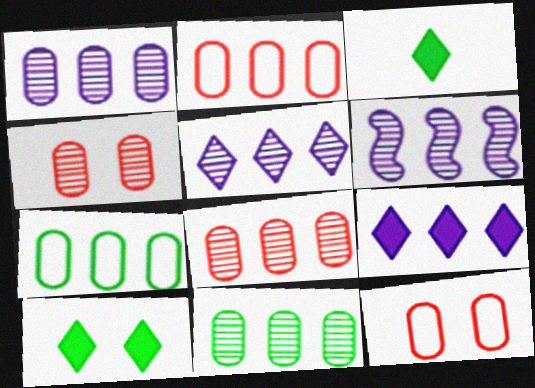[[1, 5, 6], 
[1, 8, 11], 
[3, 6, 12]]